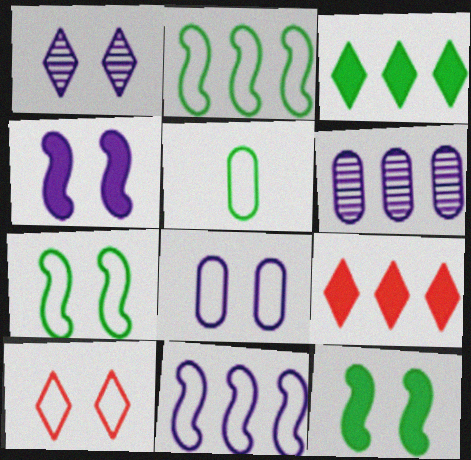[[1, 4, 8], 
[2, 6, 9], 
[5, 10, 11], 
[7, 8, 10]]